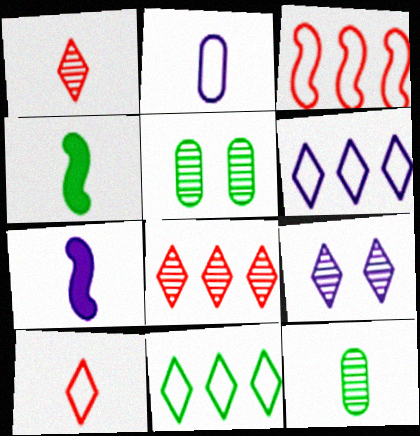[[1, 2, 4], 
[4, 5, 11], 
[7, 10, 12]]